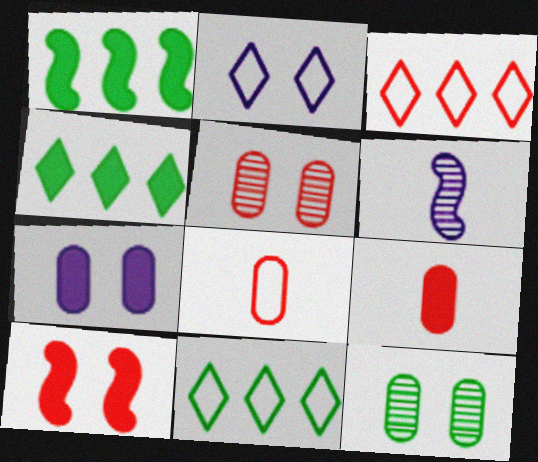[[2, 10, 12]]